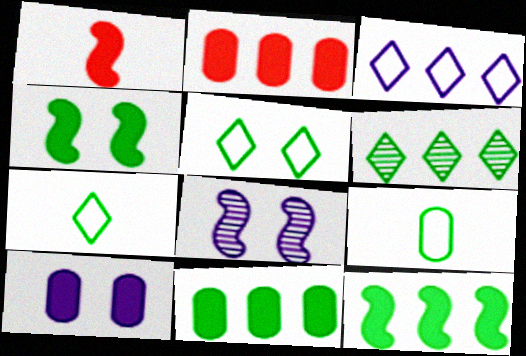[[2, 7, 8], 
[4, 6, 9]]